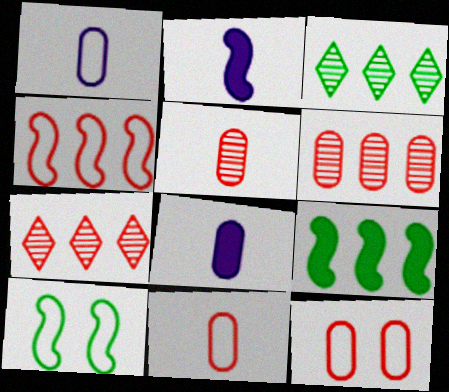[[2, 3, 12], 
[7, 8, 10]]